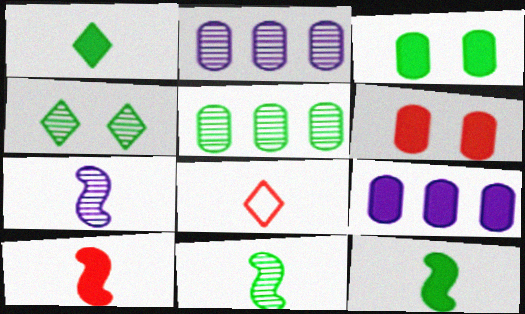[[4, 5, 11]]